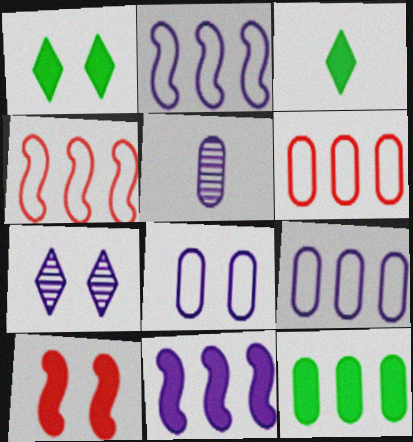[[1, 4, 5]]